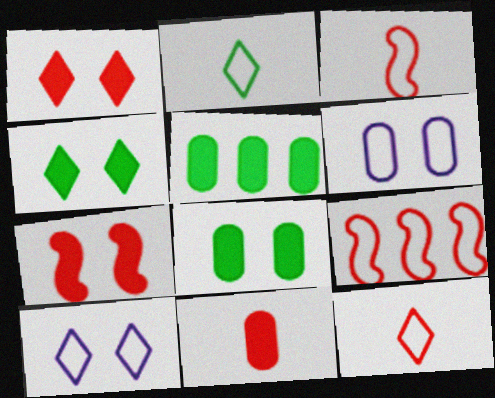[[2, 6, 9]]